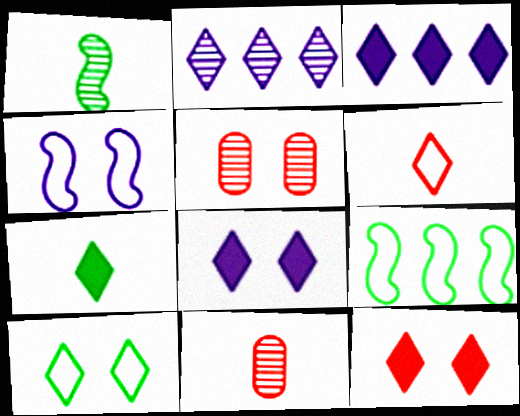[[1, 2, 5], 
[3, 7, 12], 
[8, 9, 11]]